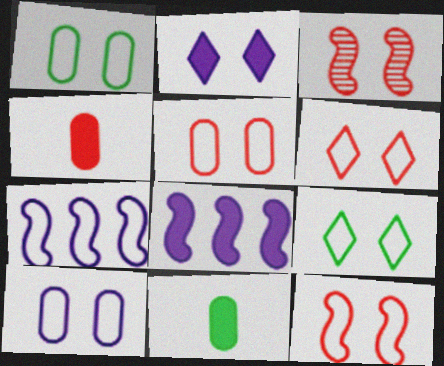[[1, 2, 3], 
[1, 5, 10], 
[5, 6, 12], 
[9, 10, 12]]